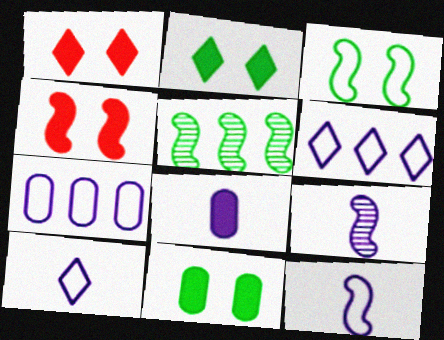[[4, 5, 12], 
[8, 9, 10]]